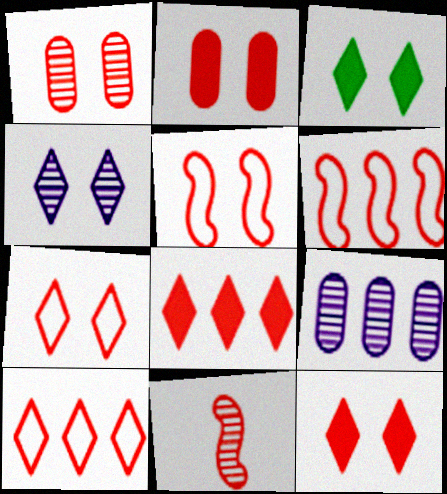[[1, 5, 12], 
[2, 10, 11], 
[3, 4, 7]]